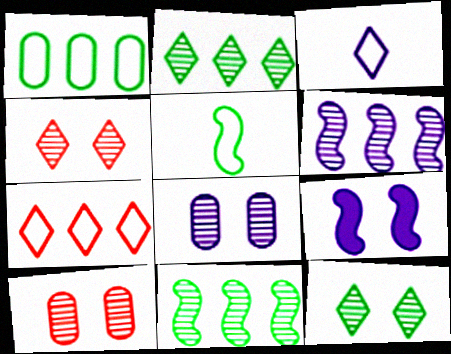[]